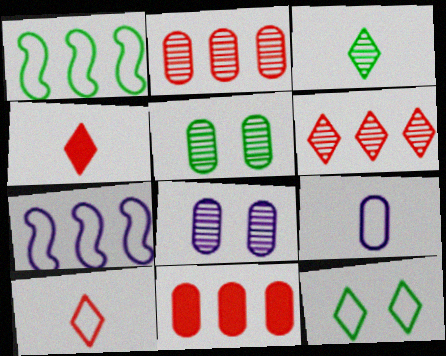[[1, 4, 8], 
[4, 5, 7], 
[5, 9, 11]]